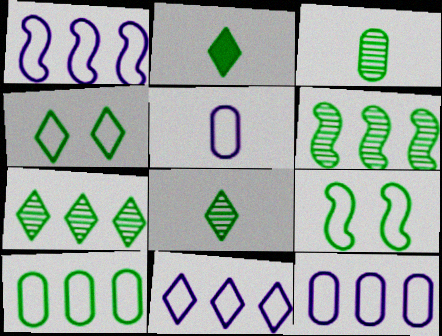[[1, 11, 12], 
[2, 4, 7]]